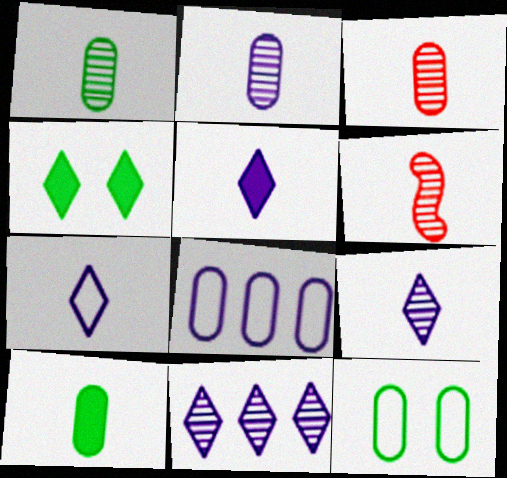[[1, 2, 3], 
[1, 6, 9], 
[4, 6, 8], 
[5, 7, 9], 
[6, 7, 10]]